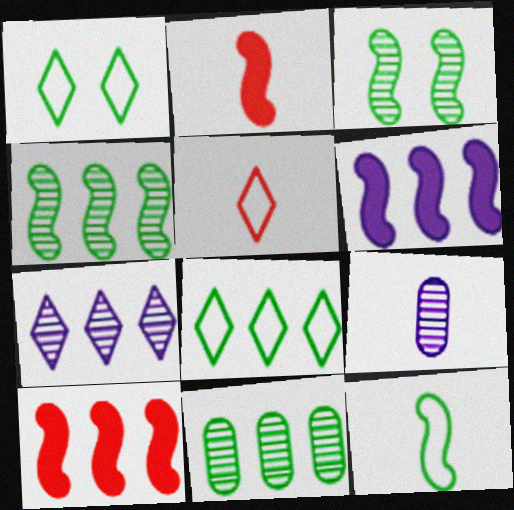[[1, 9, 10]]